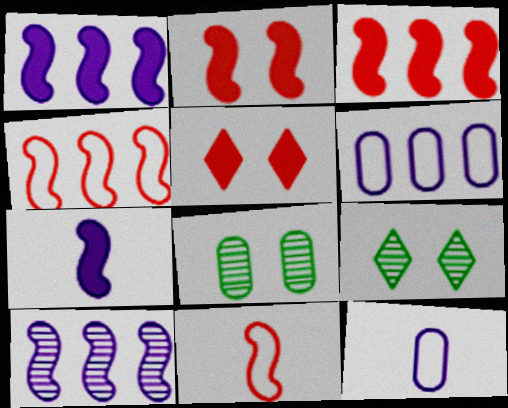[[3, 9, 12]]